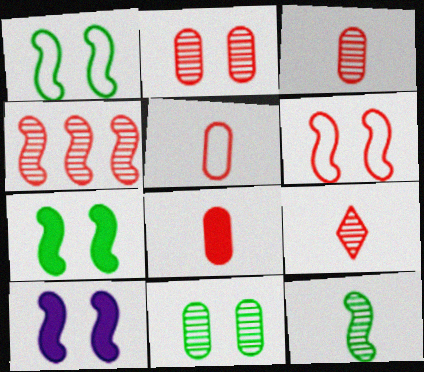[[2, 4, 9], 
[3, 5, 8]]